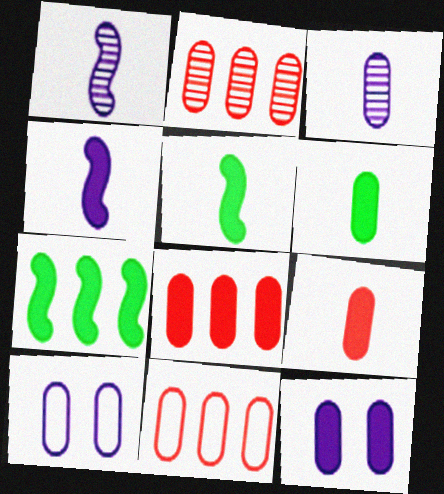[[2, 6, 10], 
[2, 8, 11], 
[6, 8, 12]]